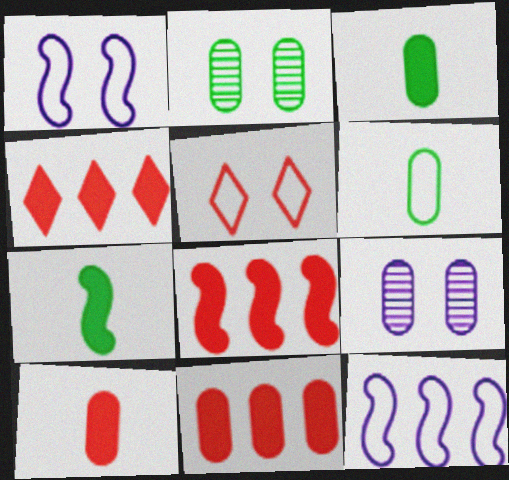[[4, 8, 11], 
[5, 6, 12], 
[6, 9, 11]]